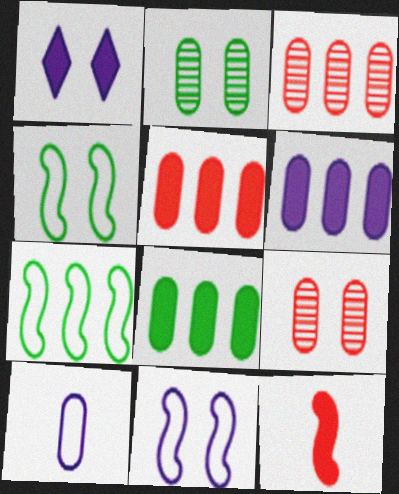[[1, 4, 9], 
[1, 8, 12], 
[2, 5, 10], 
[5, 6, 8], 
[8, 9, 10]]